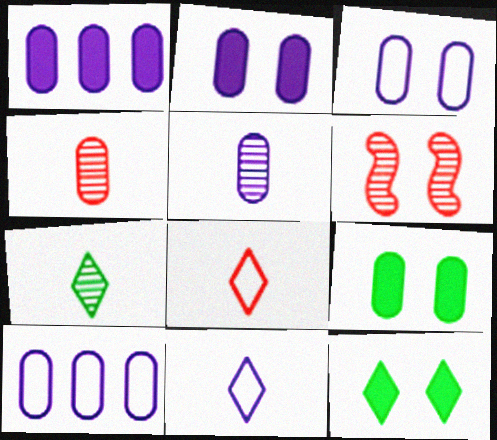[[1, 3, 5], 
[2, 5, 10], 
[3, 6, 12], 
[4, 9, 10]]